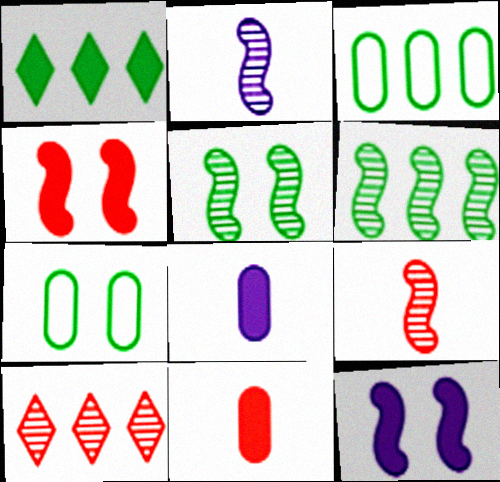[[1, 3, 6], 
[1, 4, 8], 
[1, 11, 12]]